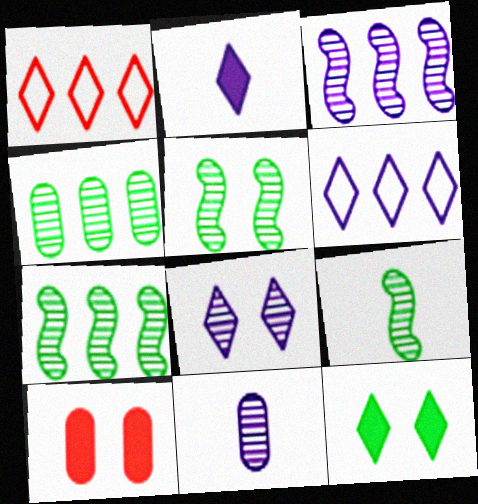[[2, 6, 8], 
[3, 8, 11], 
[5, 7, 9], 
[6, 9, 10]]